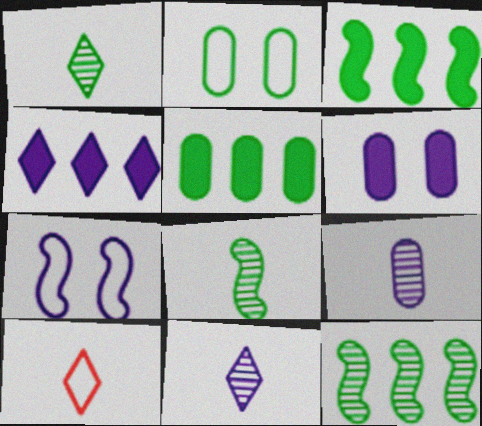[[1, 2, 3], 
[4, 7, 9], 
[6, 10, 12]]